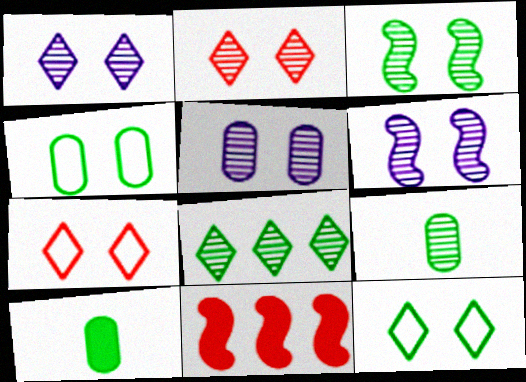[[1, 5, 6], 
[2, 3, 5], 
[3, 8, 9]]